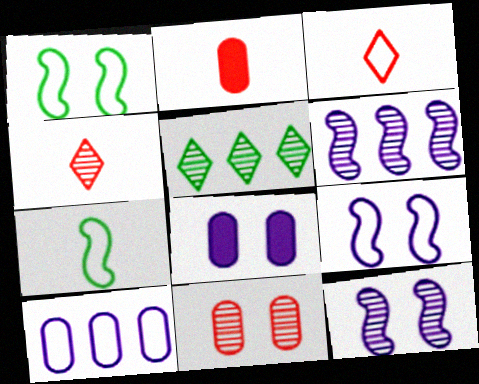[[1, 3, 10], 
[2, 5, 9]]